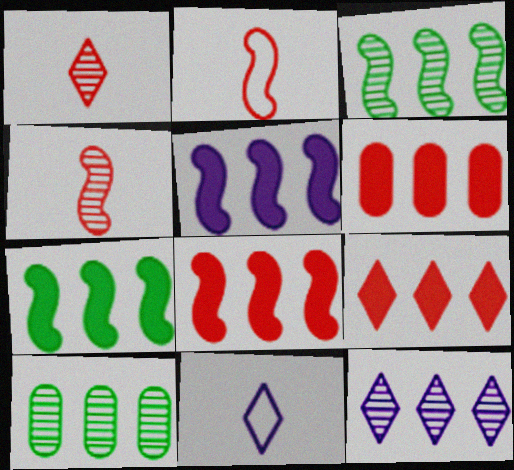[[5, 7, 8], 
[6, 8, 9]]